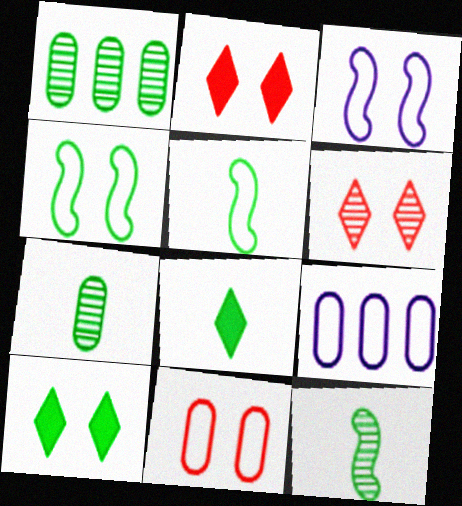[[1, 4, 8], 
[1, 5, 10], 
[2, 9, 12], 
[5, 7, 8]]